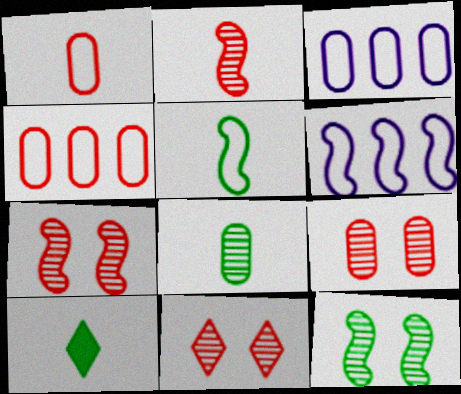[[3, 7, 10], 
[5, 8, 10], 
[6, 9, 10], 
[7, 9, 11]]